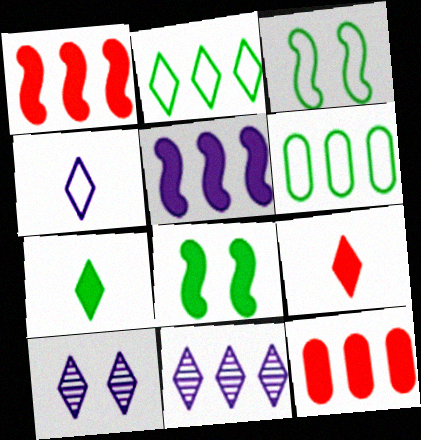[[1, 6, 11], 
[2, 9, 10]]